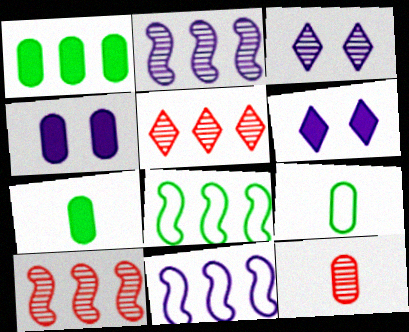[[1, 5, 11], 
[6, 8, 12], 
[6, 9, 10]]